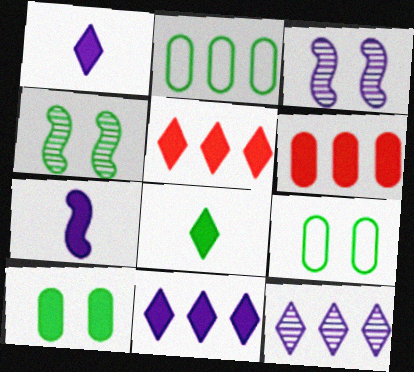[[2, 4, 8], 
[5, 7, 10]]